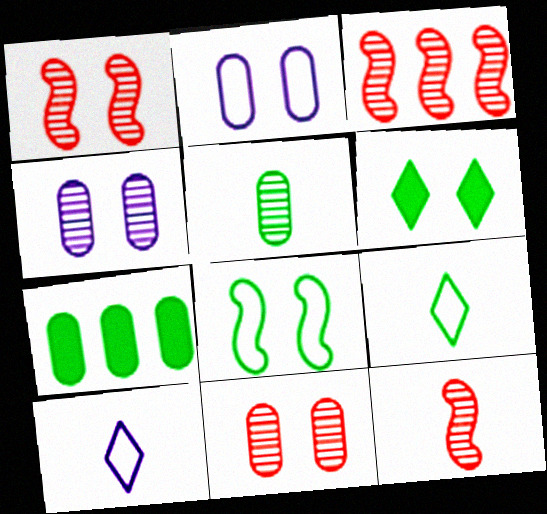[[1, 2, 6], 
[1, 3, 12], 
[1, 7, 10]]